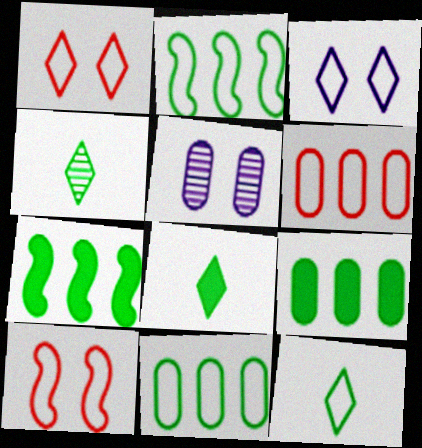[[4, 8, 12]]